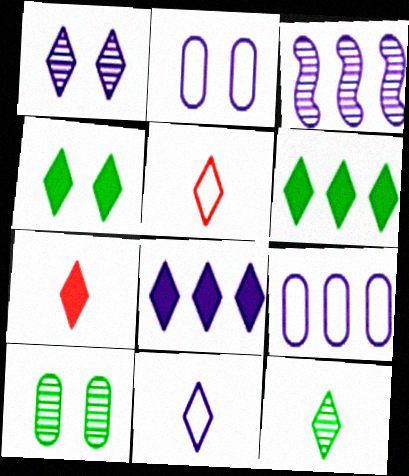[[1, 5, 6], 
[1, 8, 11], 
[3, 8, 9], 
[4, 7, 8], 
[7, 11, 12]]